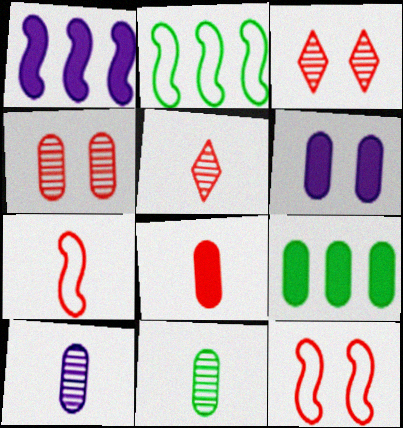[[2, 5, 6], 
[5, 7, 8], 
[6, 8, 9]]